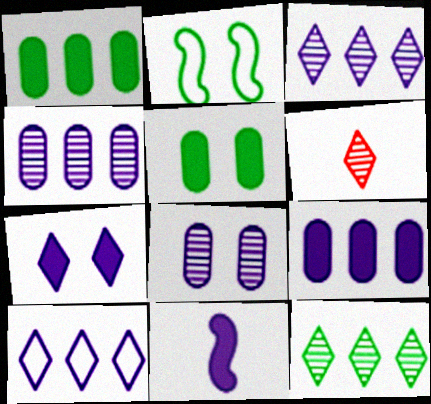[[2, 6, 9], 
[7, 9, 11], 
[8, 10, 11]]